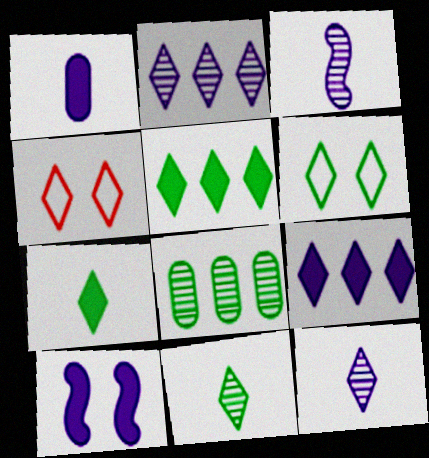[[1, 9, 10], 
[2, 4, 7], 
[4, 5, 12], 
[4, 9, 11], 
[5, 6, 11]]